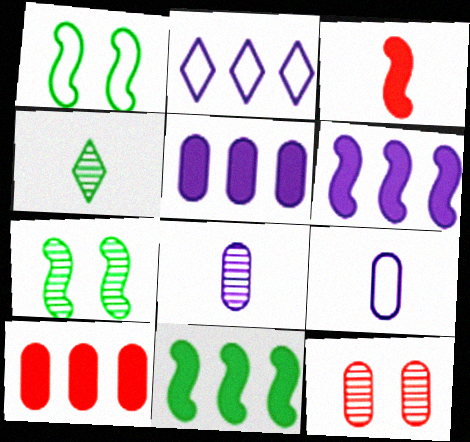[[3, 4, 9]]